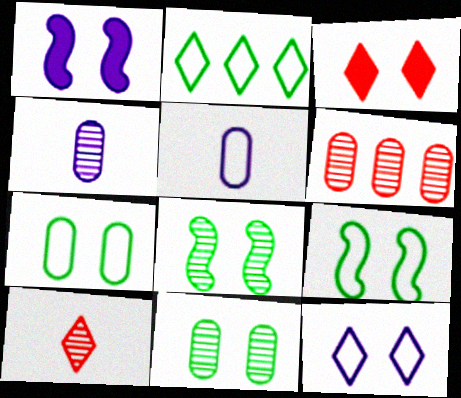[[4, 6, 11]]